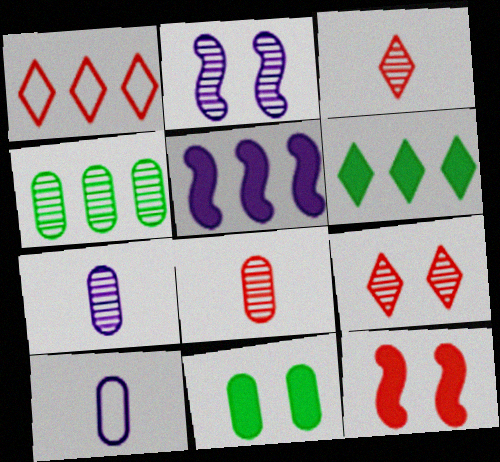[[1, 4, 5], 
[1, 8, 12], 
[2, 3, 4]]